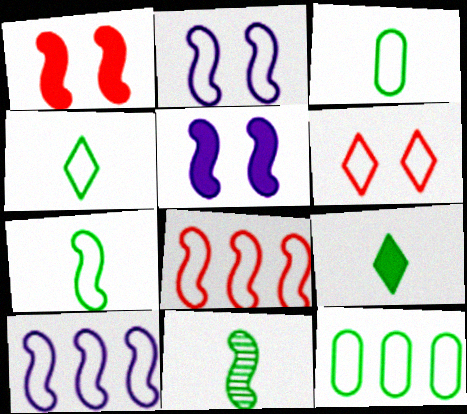[[1, 10, 11], 
[2, 7, 8], 
[3, 4, 7], 
[3, 6, 10], 
[3, 9, 11], 
[5, 8, 11]]